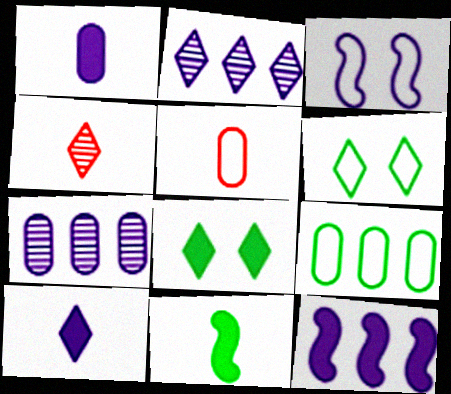[[1, 2, 3], 
[3, 7, 10]]